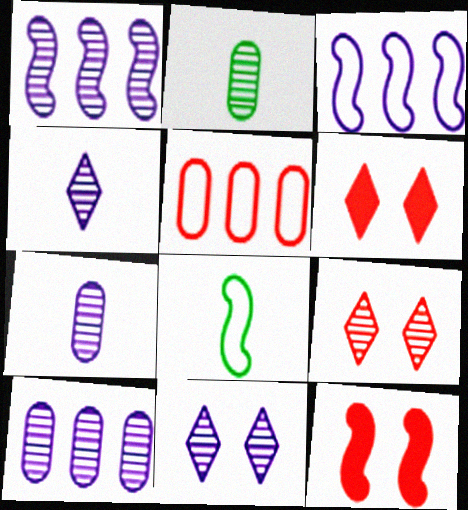[[1, 2, 9], 
[1, 7, 11], 
[1, 8, 12], 
[2, 3, 6], 
[6, 8, 10]]